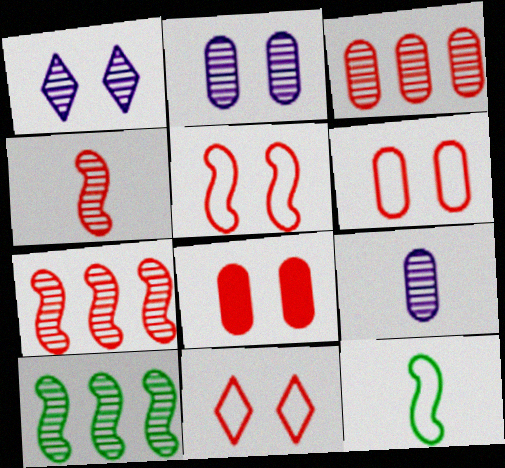[[5, 6, 11]]